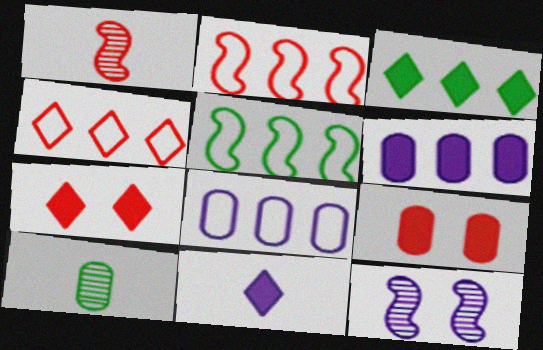[[1, 4, 9], 
[3, 7, 11], 
[4, 5, 8], 
[8, 9, 10], 
[8, 11, 12]]